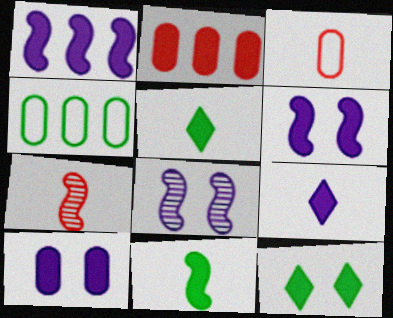[[1, 9, 10], 
[2, 5, 6]]